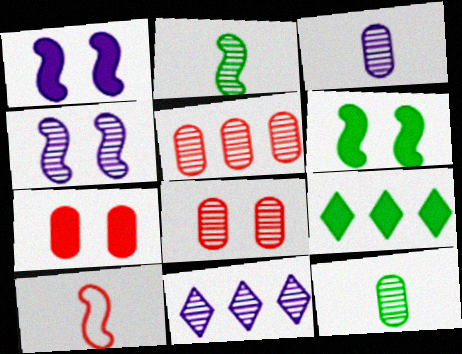[[2, 8, 11], 
[3, 4, 11]]